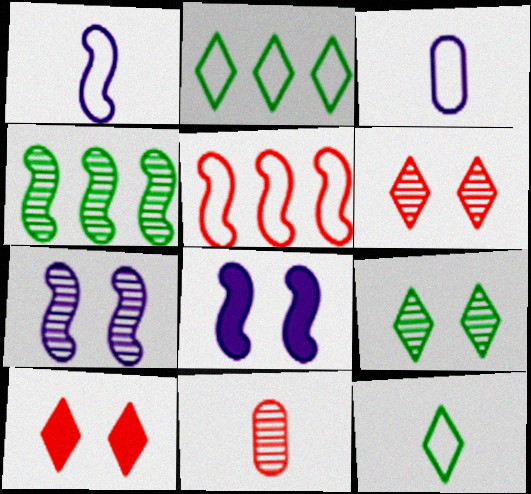[[2, 8, 11], 
[3, 4, 10], 
[5, 10, 11]]